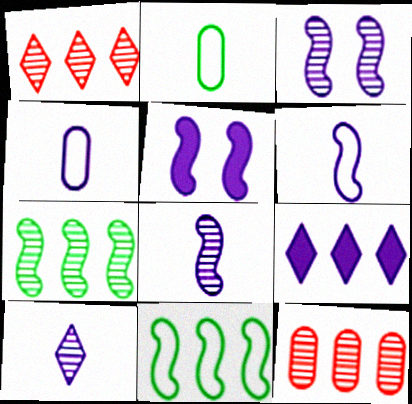[[1, 2, 5], 
[3, 4, 9], 
[9, 11, 12]]